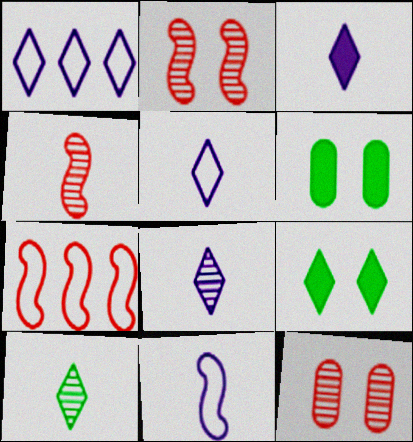[[1, 4, 6], 
[3, 5, 8], 
[6, 7, 8]]